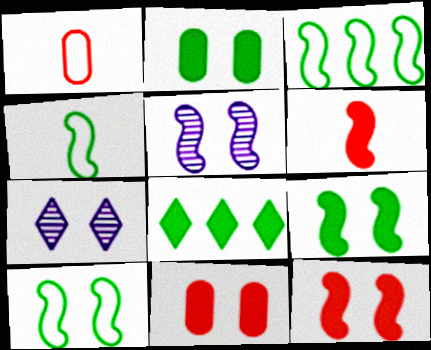[[1, 5, 8], 
[3, 4, 10], 
[3, 5, 6], 
[5, 10, 12], 
[7, 10, 11]]